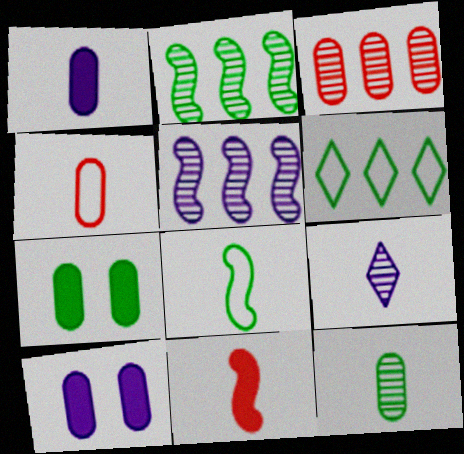[[1, 4, 12]]